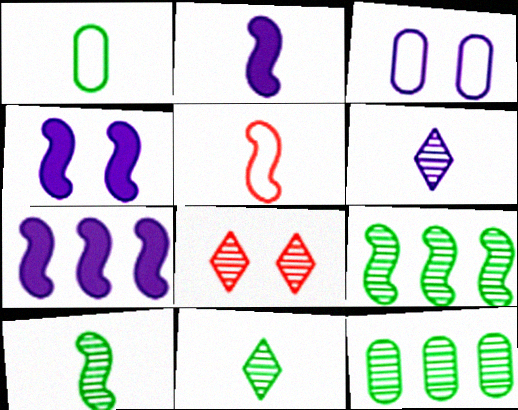[[1, 7, 8], 
[2, 4, 7], 
[2, 5, 10], 
[3, 6, 7], 
[4, 5, 9]]